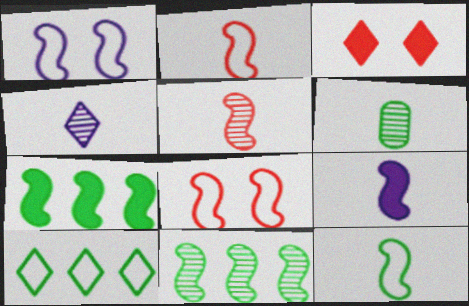[[1, 5, 7], 
[3, 4, 10], 
[4, 5, 6], 
[5, 9, 12], 
[8, 9, 11]]